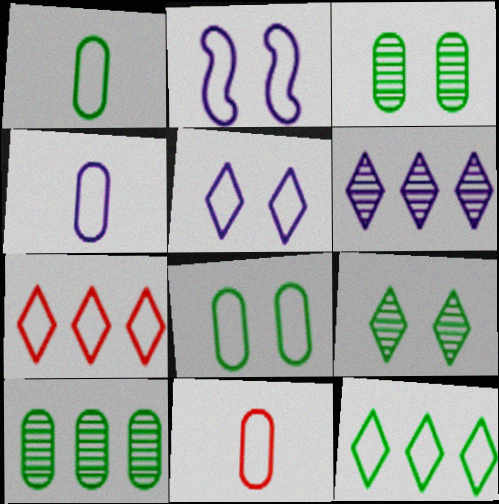[[1, 2, 7], 
[1, 4, 11], 
[2, 11, 12]]